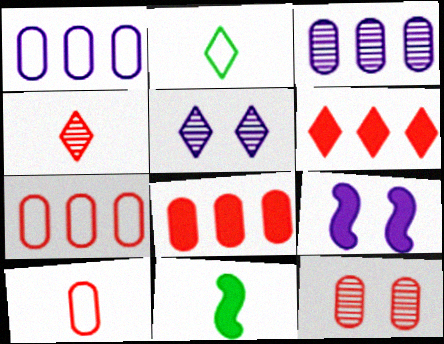[[2, 5, 6], 
[5, 7, 11], 
[8, 10, 12]]